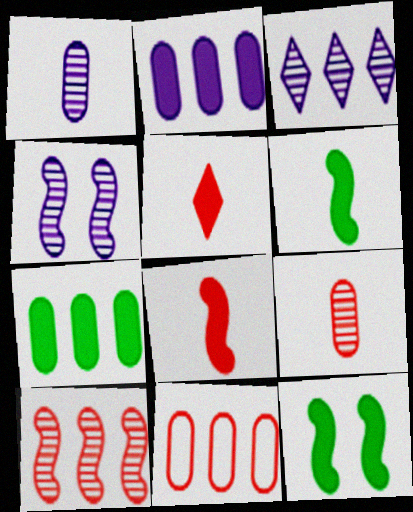[[1, 3, 4], 
[2, 5, 12]]